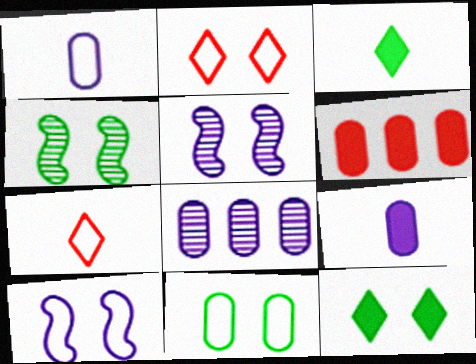[[2, 10, 11], 
[4, 11, 12]]